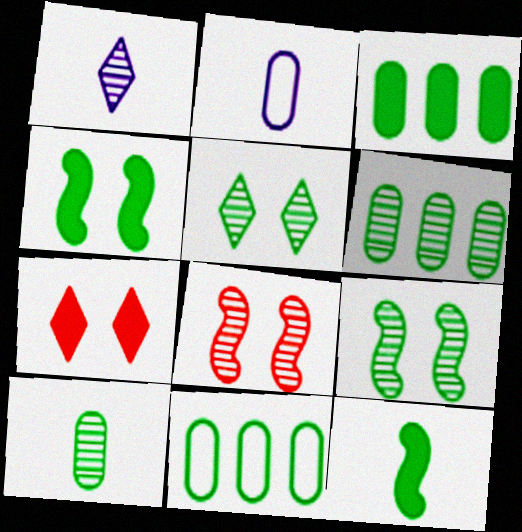[[1, 6, 8], 
[3, 6, 11], 
[5, 11, 12]]